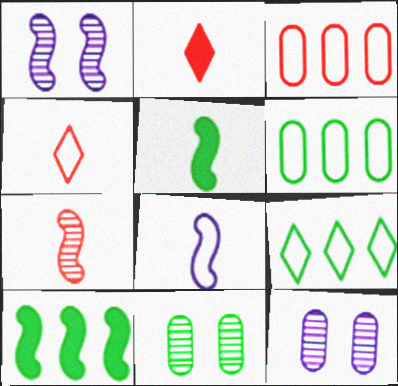[[1, 2, 6], 
[4, 10, 12], 
[5, 7, 8], 
[5, 9, 11]]